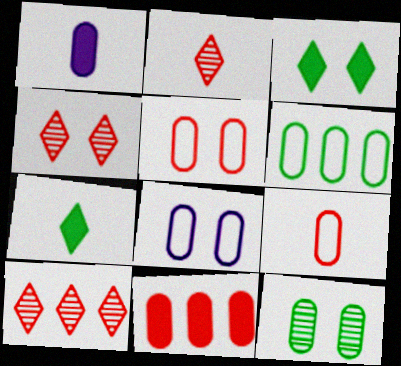[[2, 4, 10], 
[6, 8, 9]]